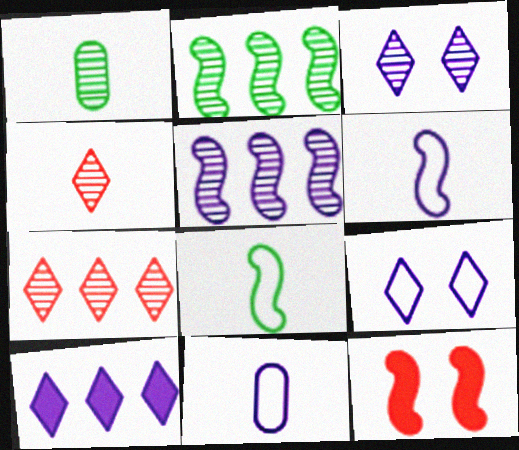[[2, 6, 12], 
[5, 8, 12]]